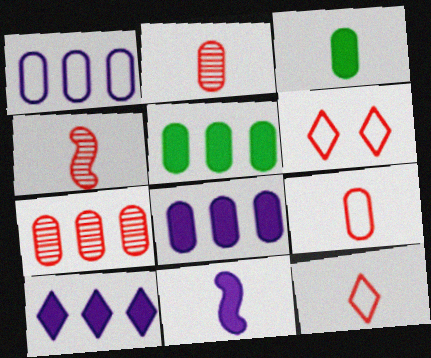[[1, 5, 7]]